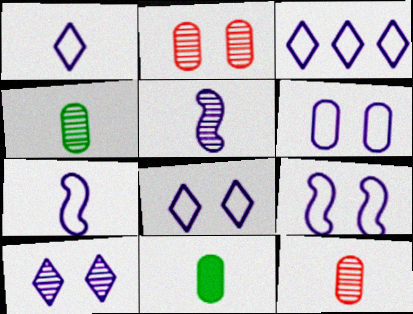[[1, 3, 8], 
[3, 6, 7], 
[6, 8, 9]]